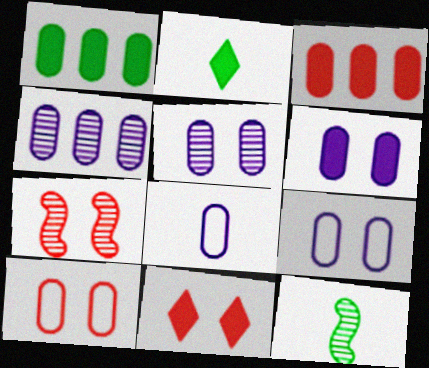[[4, 6, 8], 
[5, 6, 9], 
[7, 10, 11]]